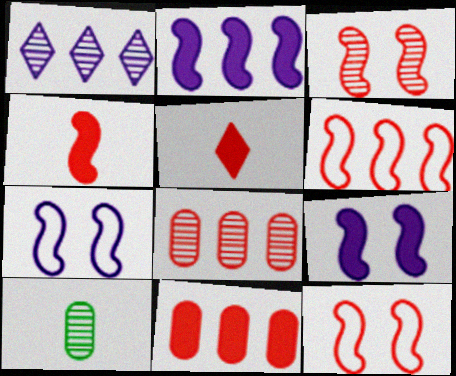[[1, 3, 10], 
[3, 4, 6], 
[5, 8, 12]]